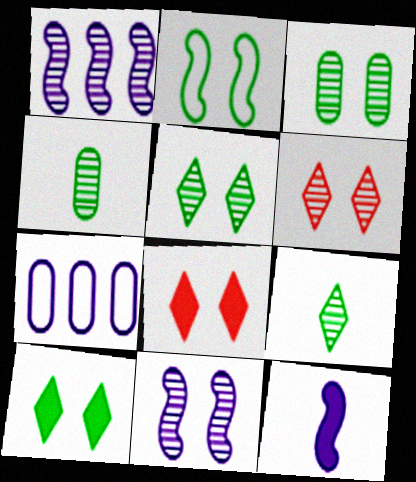[[1, 4, 6], 
[2, 3, 10], 
[3, 6, 11]]